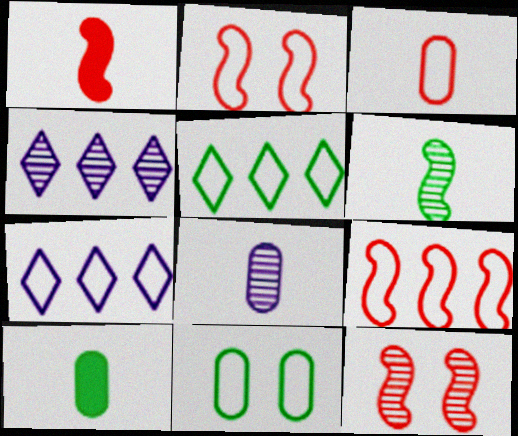[[1, 4, 11], 
[1, 9, 12], 
[2, 4, 10], 
[3, 8, 10], 
[7, 10, 12]]